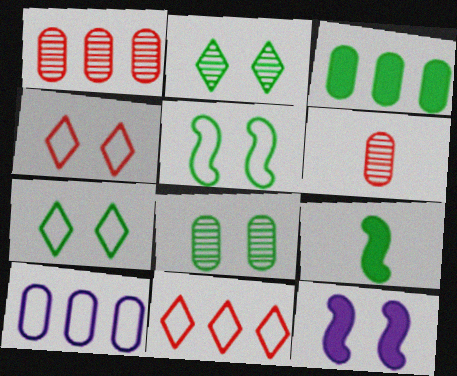[[1, 3, 10], 
[4, 8, 12]]